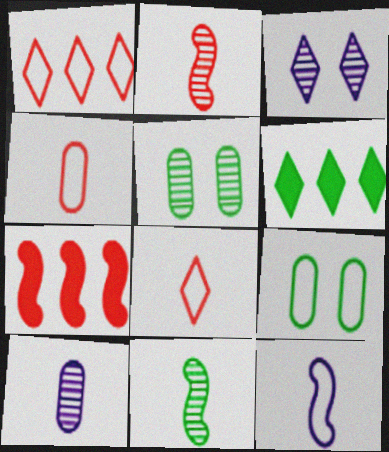[[1, 9, 12], 
[3, 6, 8], 
[6, 9, 11]]